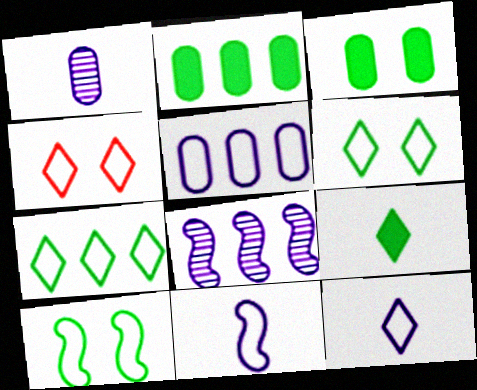[[4, 7, 12]]